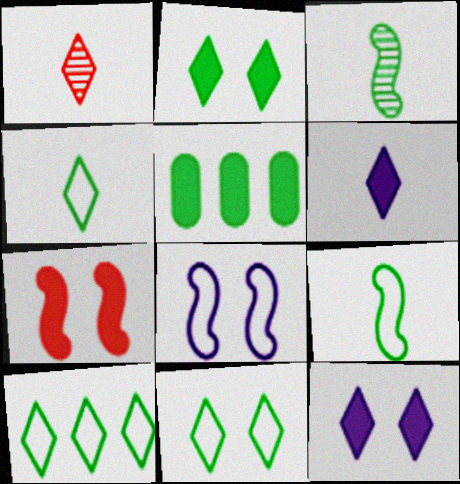[[1, 4, 6], 
[1, 5, 8], 
[1, 10, 12], 
[3, 5, 11], 
[4, 10, 11], 
[5, 6, 7]]